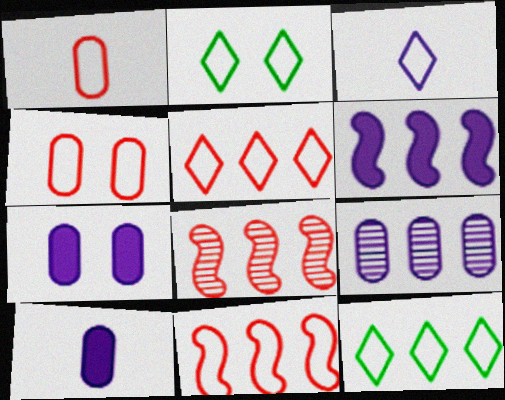[[2, 3, 5], 
[2, 8, 10]]